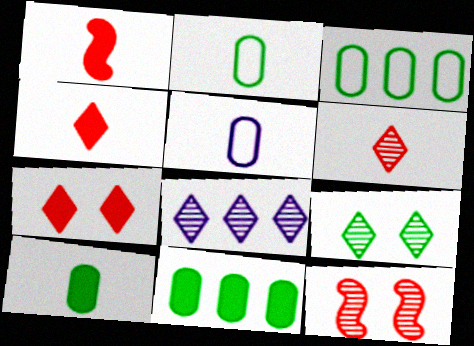[[6, 8, 9]]